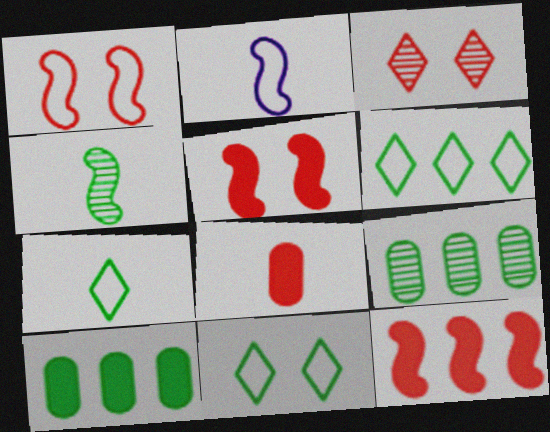[[2, 3, 10], 
[4, 10, 11], 
[6, 7, 11]]